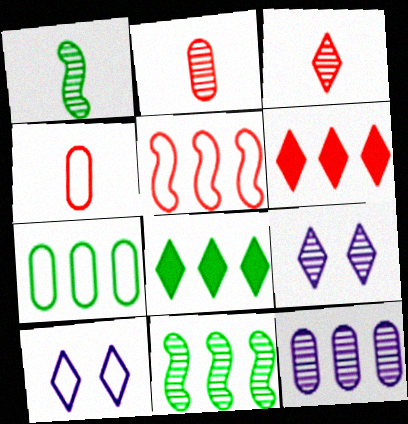[[2, 9, 11], 
[3, 8, 10], 
[5, 8, 12], 
[7, 8, 11]]